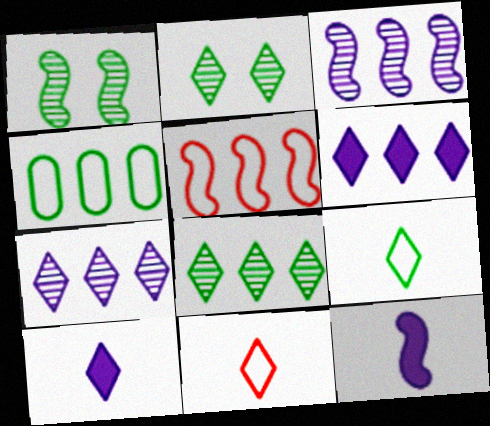[[1, 5, 12], 
[2, 6, 11]]